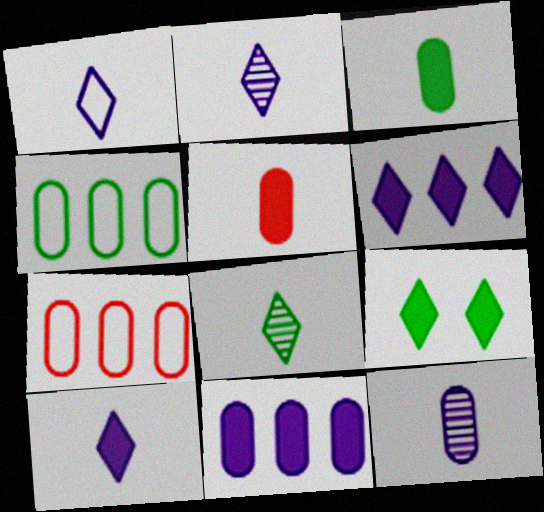[[1, 2, 10]]